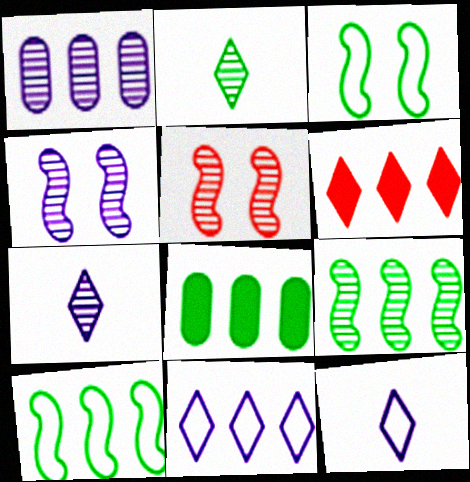[[1, 2, 5], 
[1, 4, 7], 
[1, 6, 10], 
[2, 3, 8], 
[5, 8, 12]]